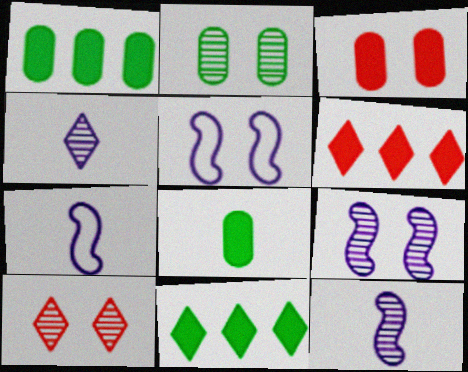[[1, 7, 10], 
[2, 6, 7], 
[2, 9, 10]]